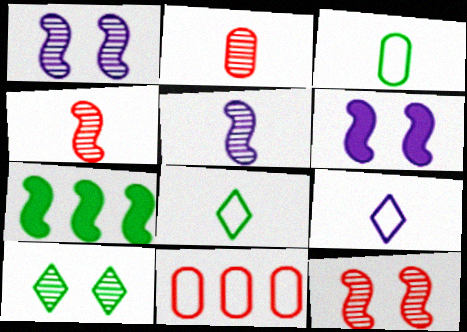[[3, 7, 10]]